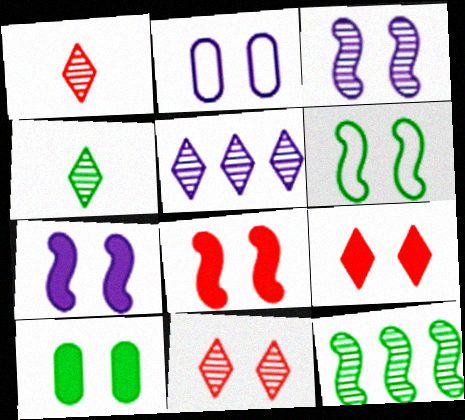[[3, 6, 8], 
[4, 5, 11], 
[7, 9, 10]]